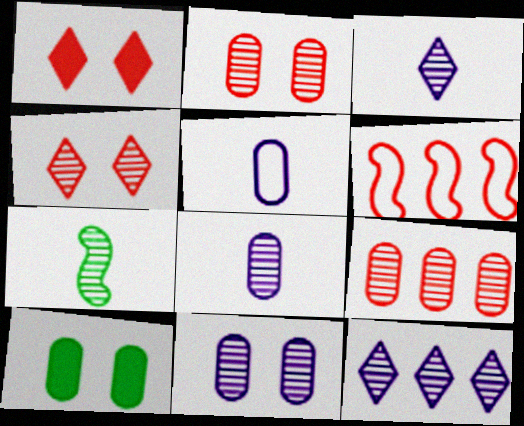[[2, 7, 12], 
[3, 6, 10], 
[5, 9, 10]]